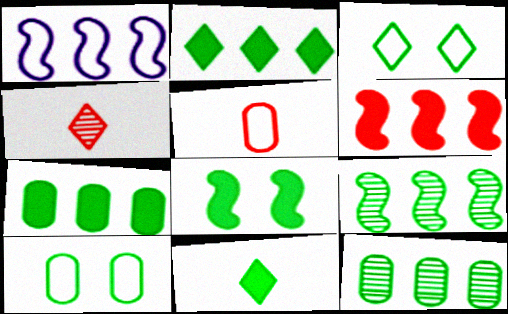[[1, 3, 5], 
[1, 6, 9], 
[7, 8, 11], 
[9, 10, 11]]